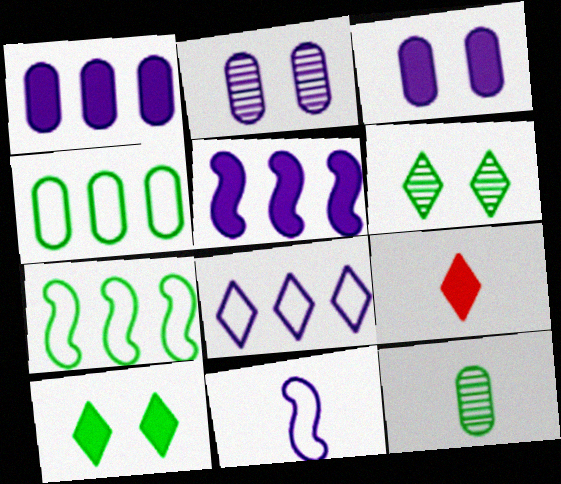[[2, 7, 9], 
[6, 8, 9], 
[7, 10, 12], 
[9, 11, 12]]